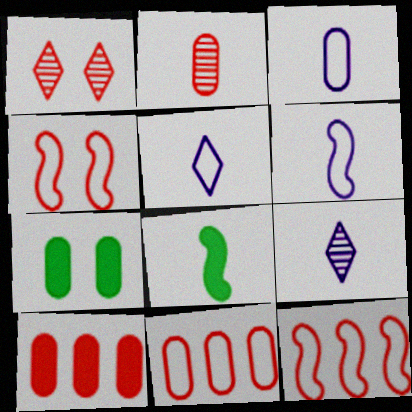[[2, 5, 8], 
[3, 5, 6], 
[7, 9, 12]]